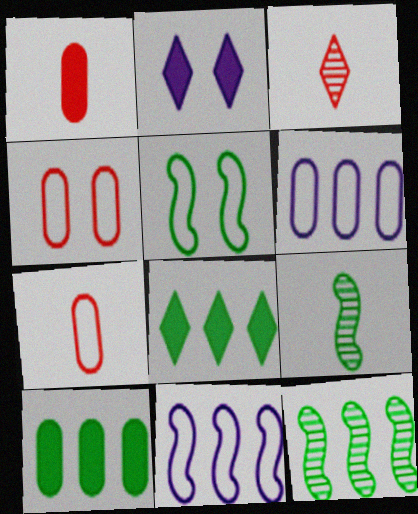[[2, 7, 12]]